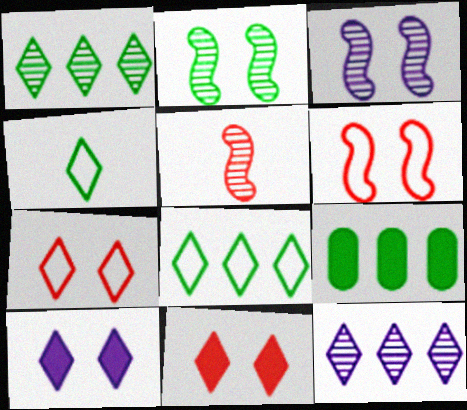[[2, 4, 9], 
[4, 11, 12]]